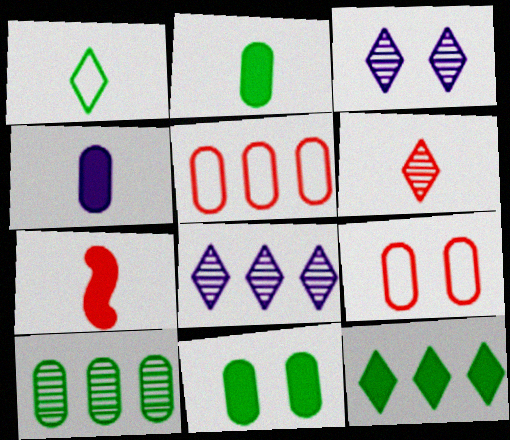[[4, 9, 10]]